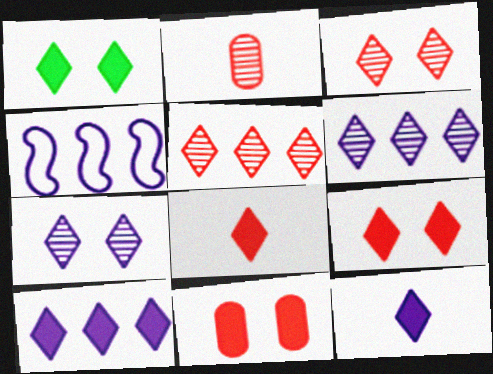[[1, 2, 4], 
[1, 8, 10]]